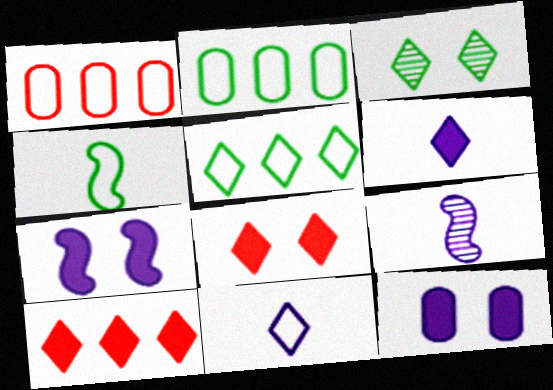[[2, 8, 9], 
[3, 10, 11]]